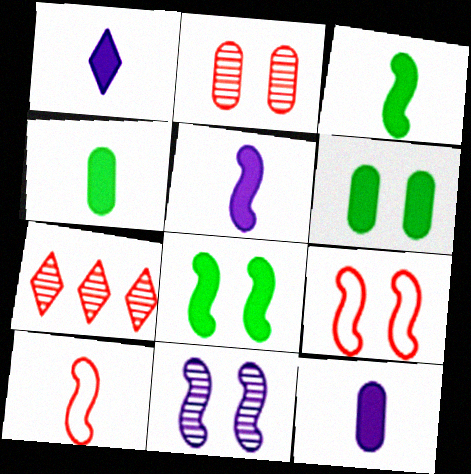[[1, 5, 12], 
[8, 9, 11]]